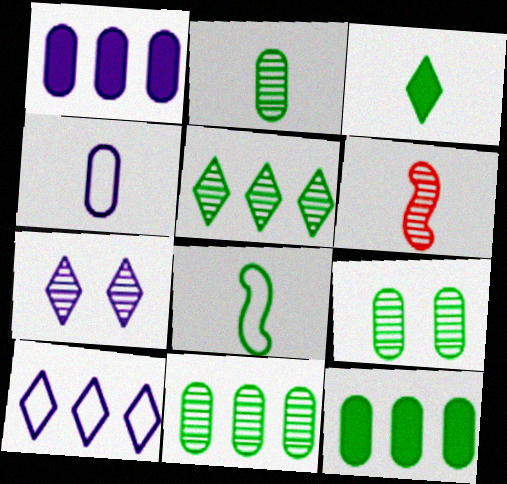[[2, 3, 8], 
[2, 9, 11], 
[3, 4, 6], 
[6, 7, 11]]